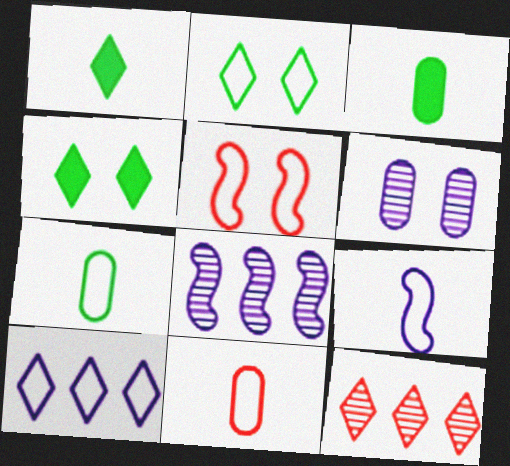[[4, 5, 6], 
[4, 8, 11], 
[5, 7, 10]]